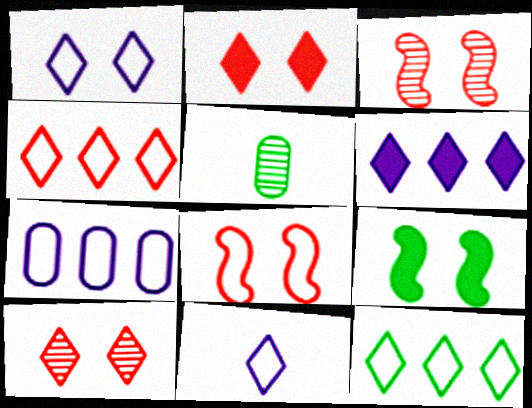[[5, 6, 8], 
[5, 9, 12]]